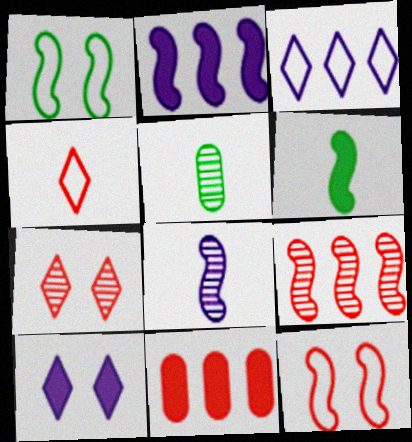[[6, 10, 11]]